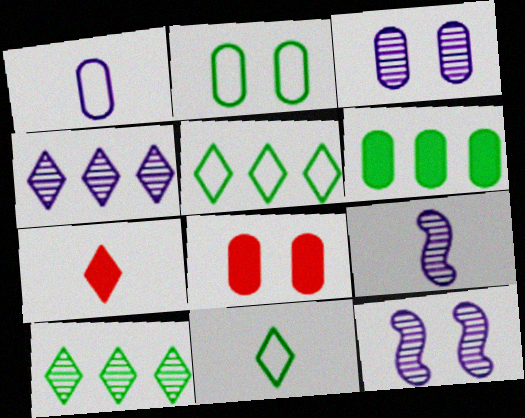[[2, 3, 8], 
[3, 4, 9], 
[5, 8, 9]]